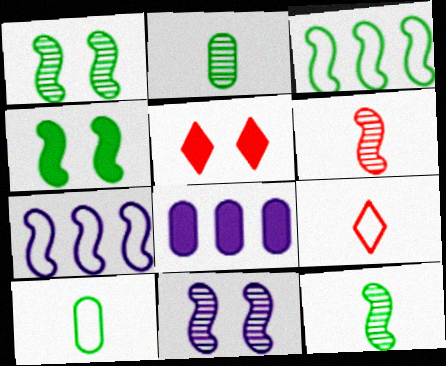[[1, 8, 9], 
[2, 5, 7], 
[3, 4, 12], 
[4, 6, 7]]